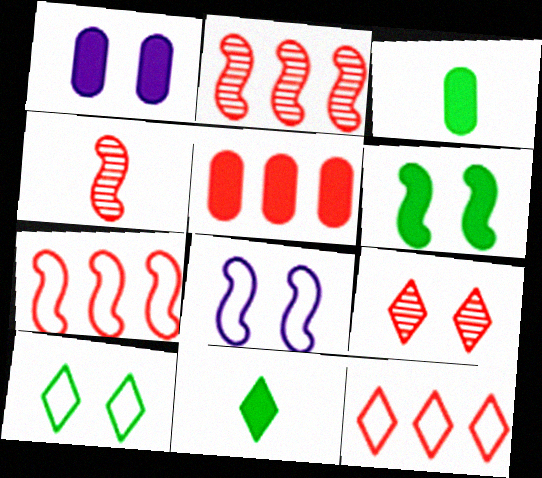[[1, 3, 5], 
[2, 5, 12]]